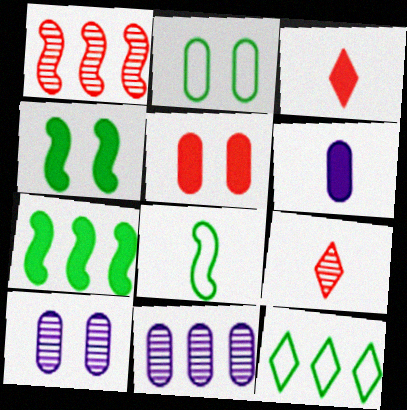[[2, 5, 10], 
[2, 8, 12], 
[6, 8, 9]]